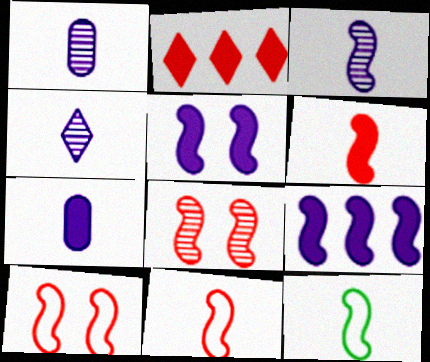[[1, 3, 4], 
[3, 6, 12], 
[8, 9, 12]]